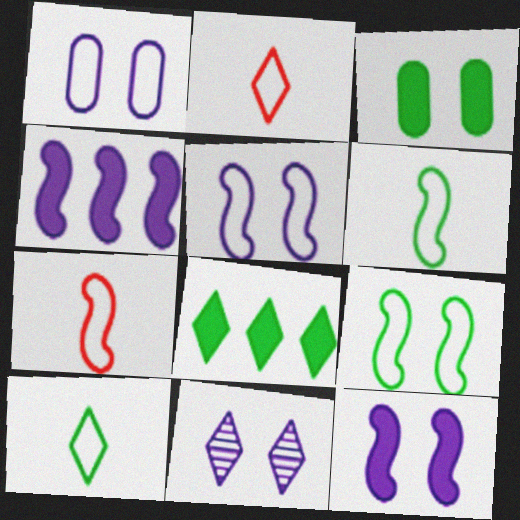[[1, 11, 12], 
[2, 8, 11]]